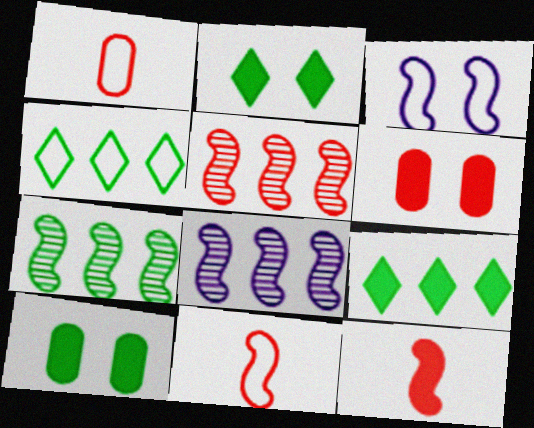[[1, 2, 8], 
[1, 3, 4], 
[3, 7, 12], 
[5, 7, 8]]